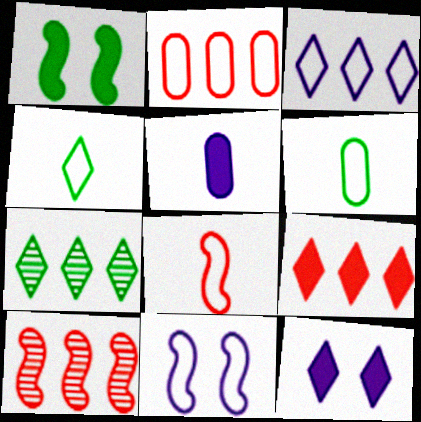[[1, 5, 9], 
[1, 6, 7], 
[2, 4, 11], 
[2, 9, 10], 
[3, 7, 9], 
[6, 10, 12]]